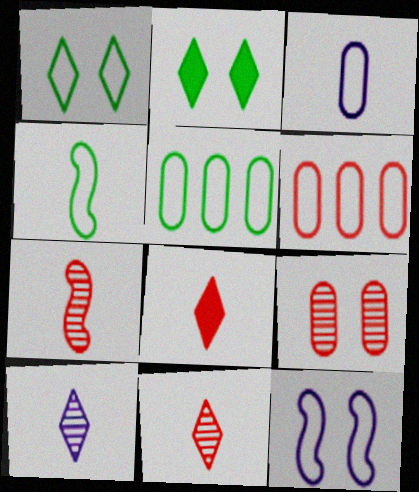[[1, 4, 5], 
[2, 9, 12]]